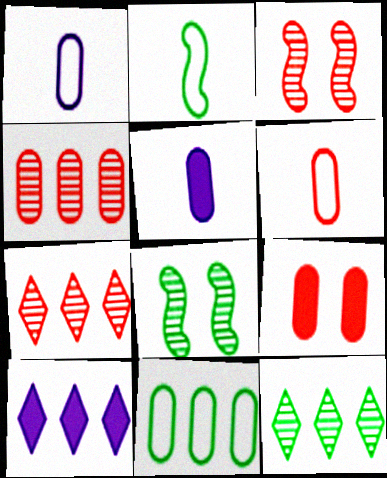[[4, 6, 9], 
[6, 8, 10]]